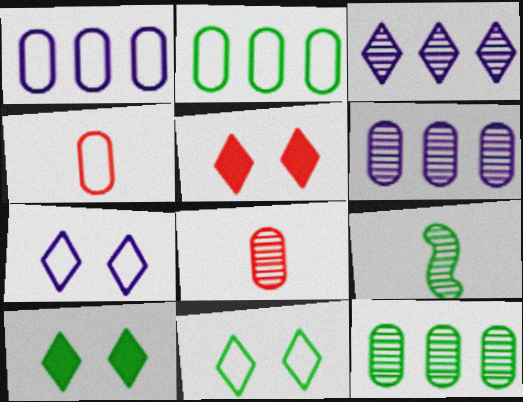[[1, 5, 9], 
[2, 9, 10]]